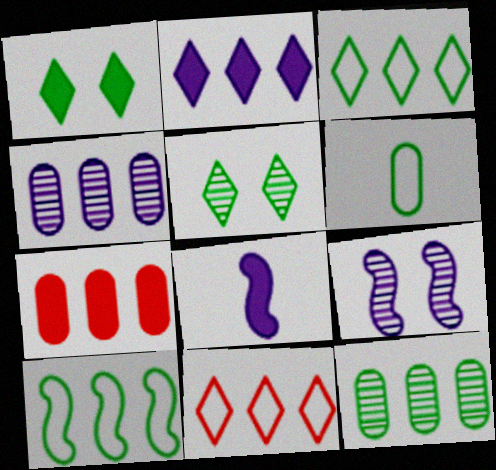[[1, 7, 8]]